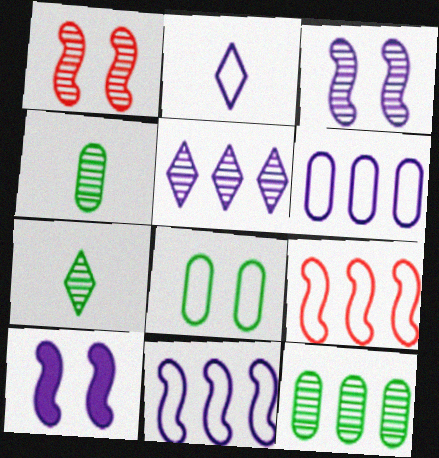[[1, 4, 5], 
[2, 8, 9]]